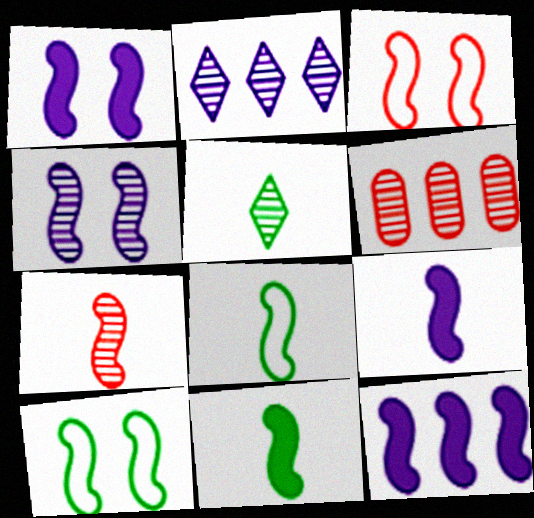[[1, 9, 12], 
[4, 5, 6], 
[7, 8, 9], 
[7, 10, 12]]